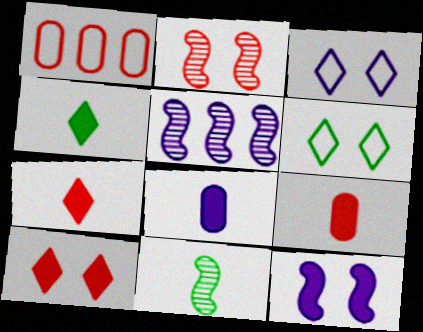[[1, 2, 7], 
[2, 5, 11], 
[3, 5, 8], 
[5, 6, 9]]